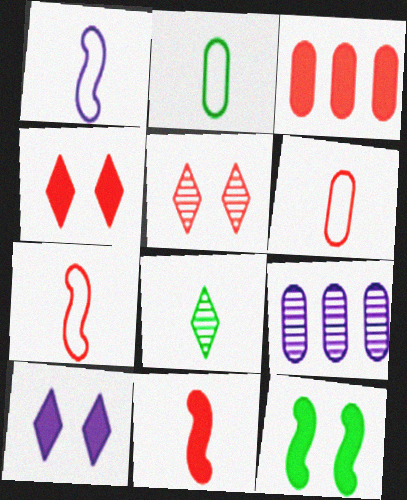[[1, 9, 10], 
[3, 4, 11], 
[3, 5, 7]]